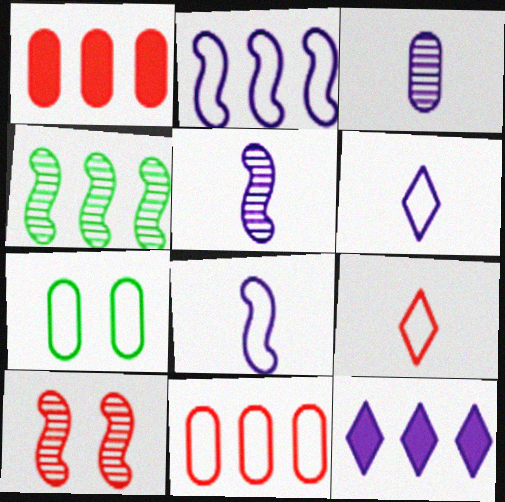[[1, 3, 7], 
[1, 9, 10], 
[2, 7, 9], 
[4, 5, 10], 
[4, 11, 12]]